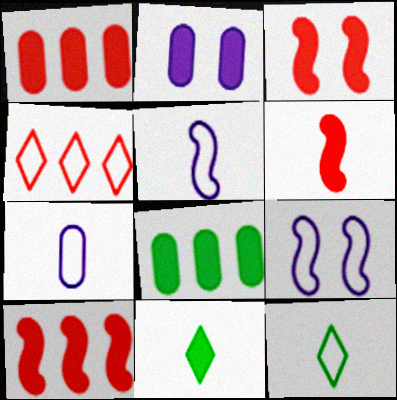[[2, 10, 11], 
[3, 6, 10]]